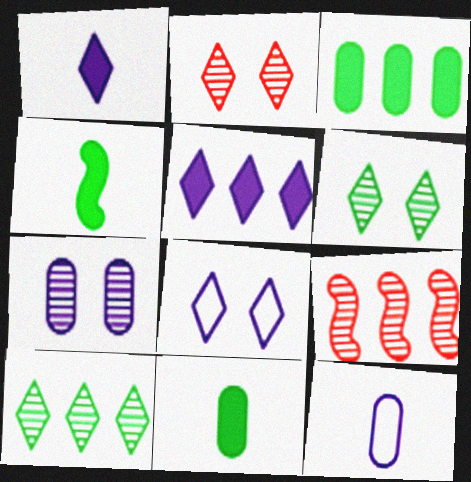[[8, 9, 11]]